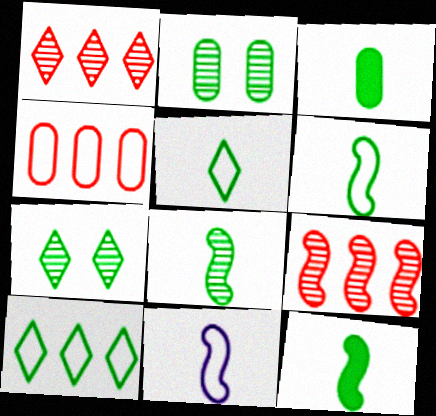[[2, 10, 12], 
[3, 5, 8], 
[6, 8, 12]]